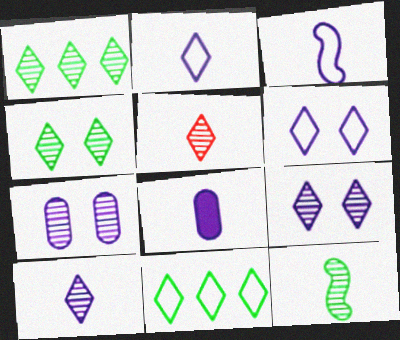[[1, 5, 9], 
[3, 8, 10]]